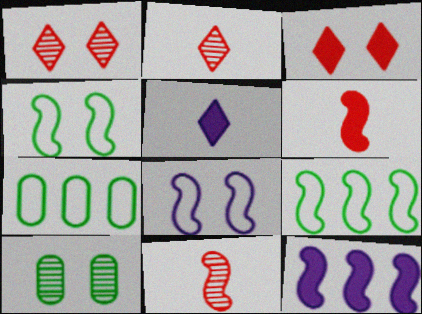[[3, 8, 10], 
[4, 11, 12]]